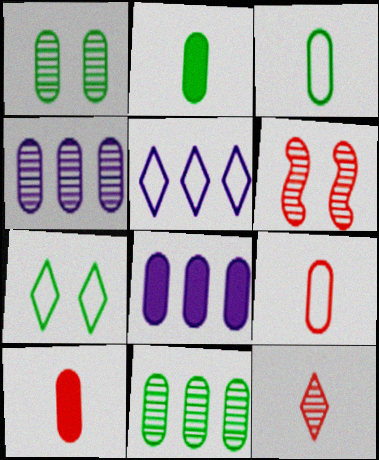[[1, 8, 9], 
[2, 5, 6]]